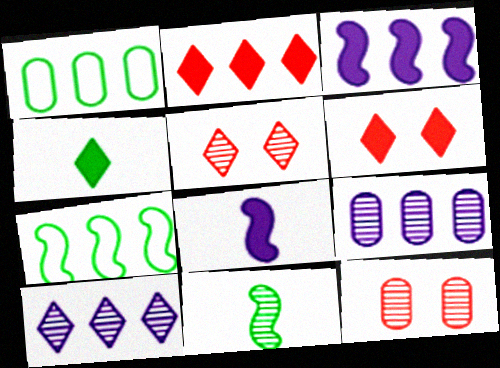[[1, 5, 8], 
[2, 7, 9], 
[5, 9, 11], 
[10, 11, 12]]